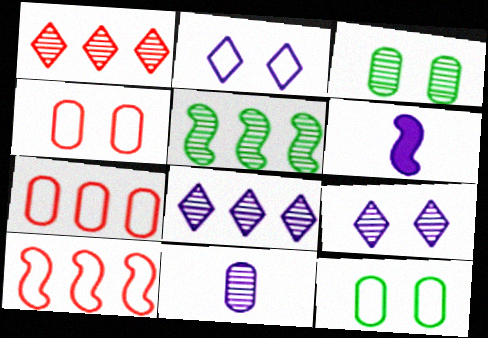[[1, 6, 12]]